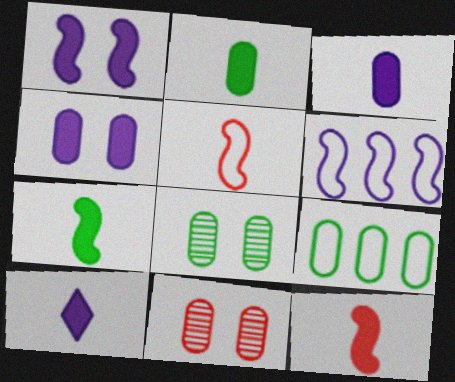[[2, 8, 9], 
[2, 10, 12], 
[3, 9, 11]]